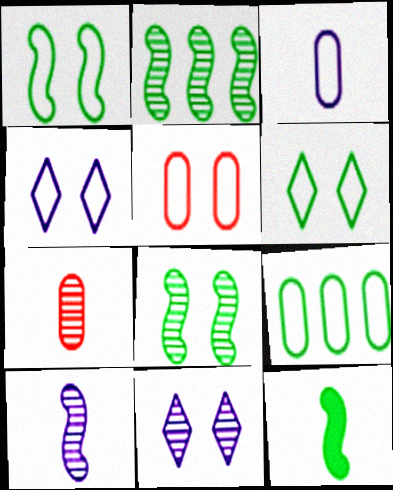[[1, 2, 12], 
[1, 4, 5], 
[2, 7, 11], 
[3, 5, 9]]